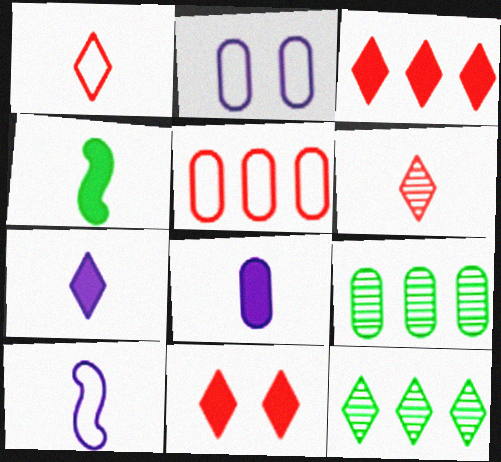[[9, 10, 11]]